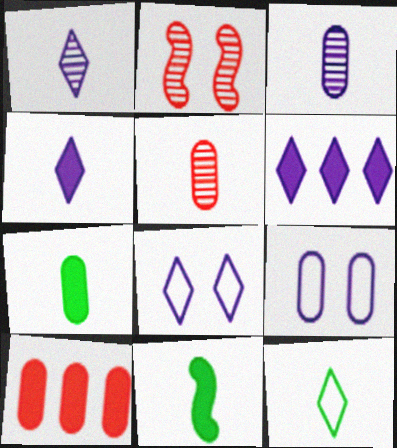[[1, 6, 8]]